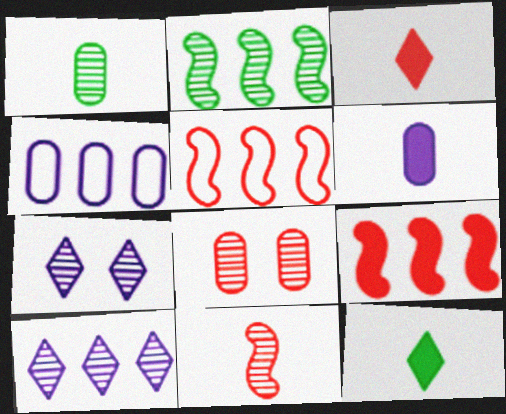[[3, 5, 8]]